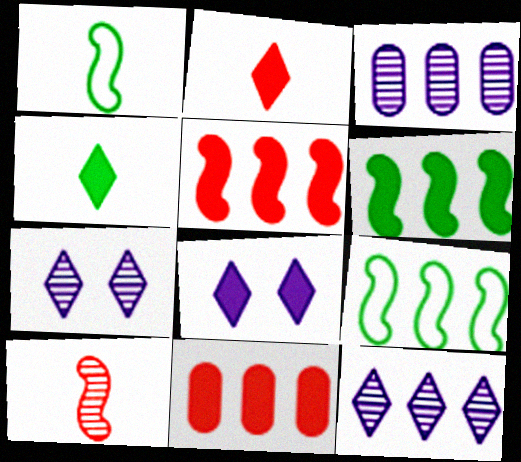[[1, 7, 11], 
[9, 11, 12]]